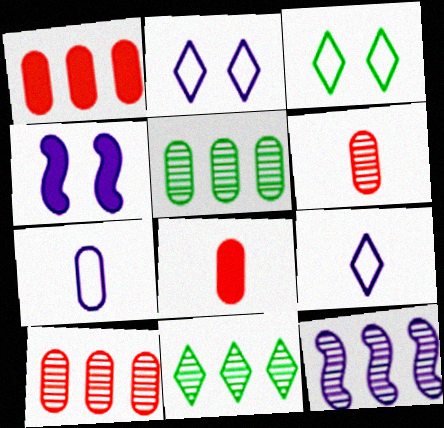[[3, 8, 12], 
[10, 11, 12]]